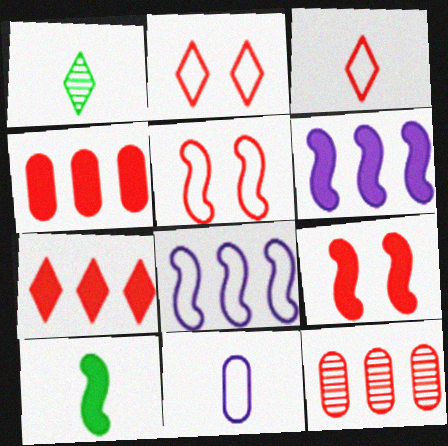[[3, 9, 12], 
[6, 9, 10]]